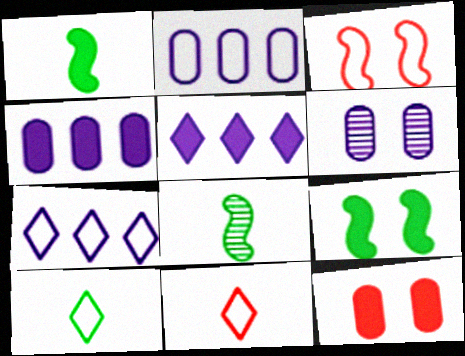[[1, 5, 12], 
[2, 3, 10], 
[7, 8, 12]]